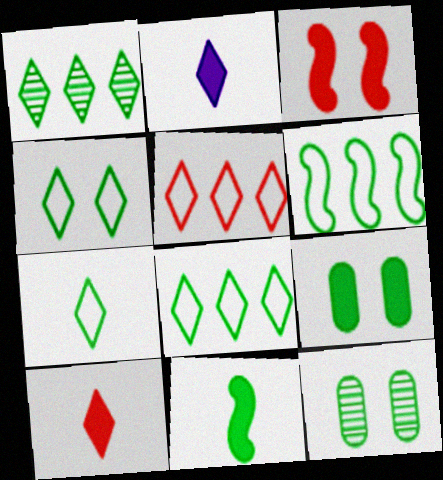[[4, 7, 8], 
[8, 11, 12]]